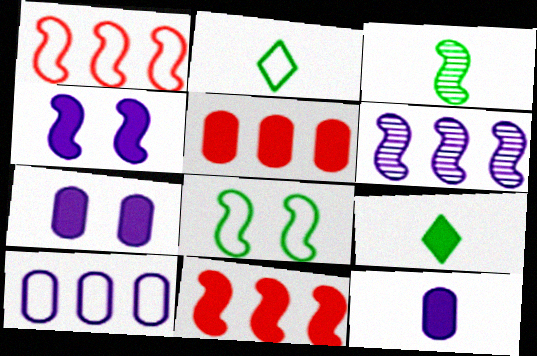[[1, 3, 4], 
[4, 5, 9], 
[7, 9, 11]]